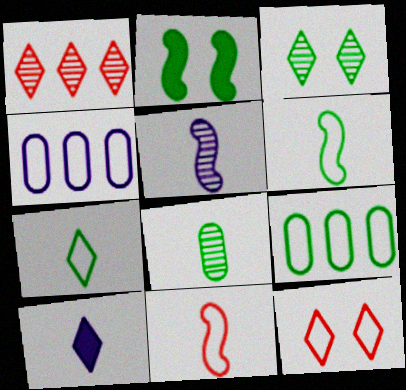[[4, 6, 12], 
[8, 10, 11]]